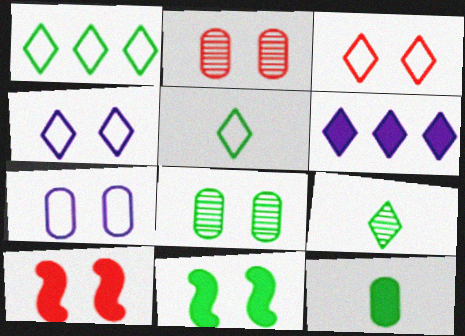[[2, 3, 10], 
[2, 4, 11], 
[3, 6, 9], 
[4, 8, 10], 
[6, 10, 12]]